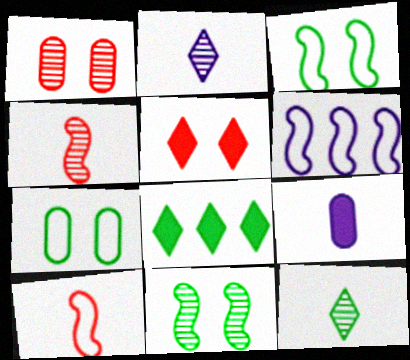[[3, 6, 10], 
[9, 10, 12]]